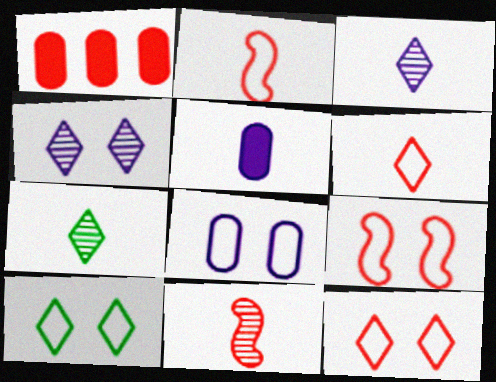[[1, 11, 12], 
[2, 5, 7], 
[8, 9, 10]]